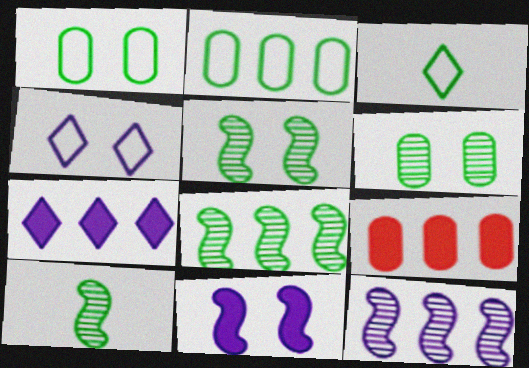[[4, 9, 10], 
[5, 8, 10]]